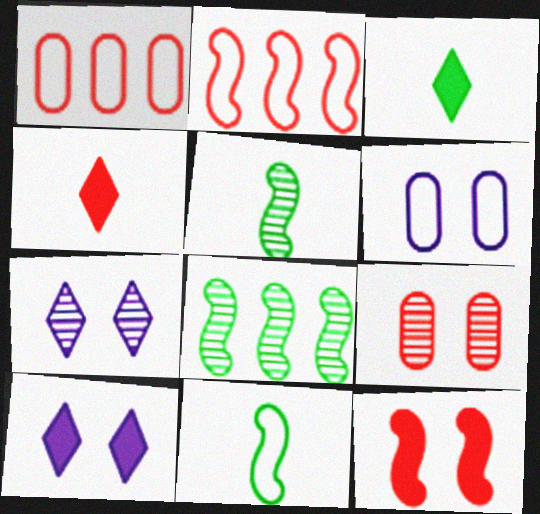[[1, 5, 10], 
[2, 4, 9], 
[4, 6, 8]]